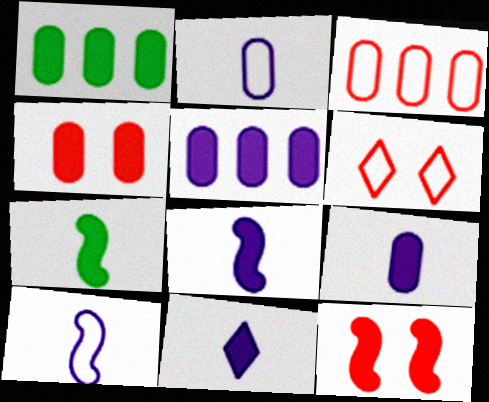[[1, 4, 9], 
[1, 11, 12], 
[8, 9, 11]]